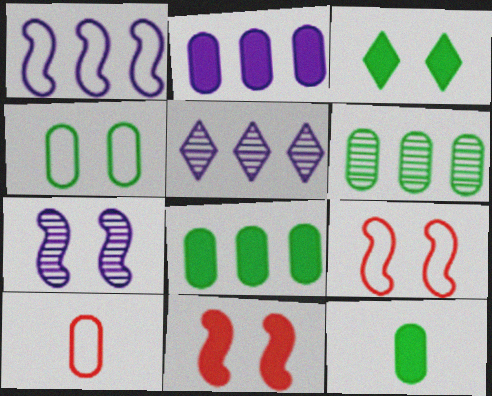[[1, 2, 5], 
[4, 6, 12], 
[5, 9, 12]]